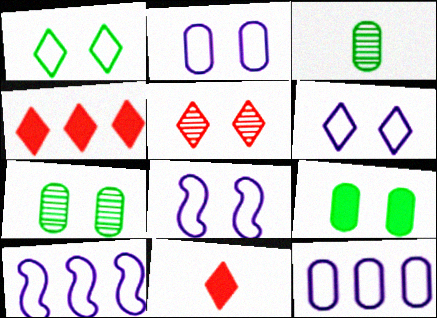[[2, 6, 8], 
[3, 4, 8], 
[5, 8, 9], 
[7, 10, 11]]